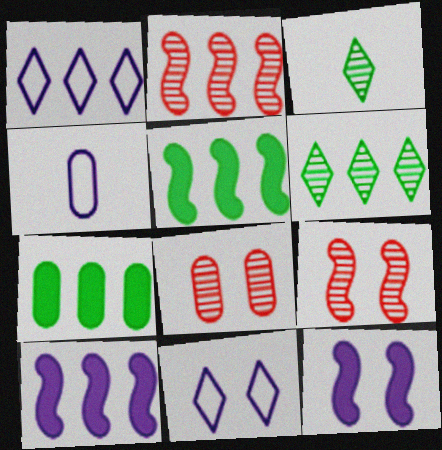[[1, 2, 7], 
[4, 7, 8]]